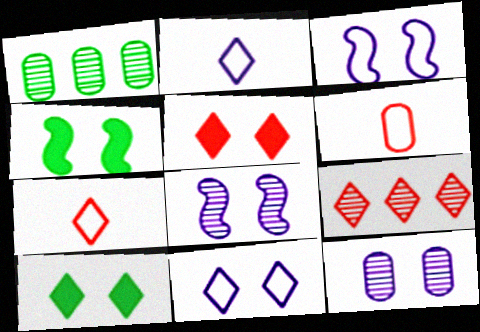[[2, 9, 10], 
[5, 7, 9]]